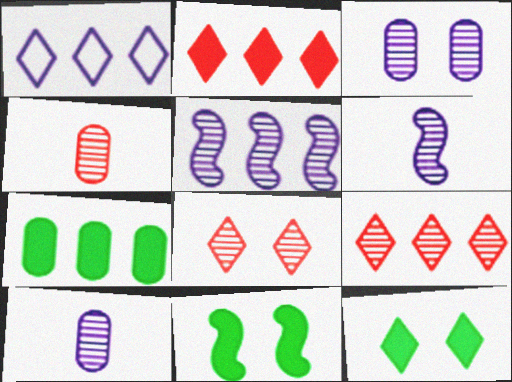[[1, 4, 11]]